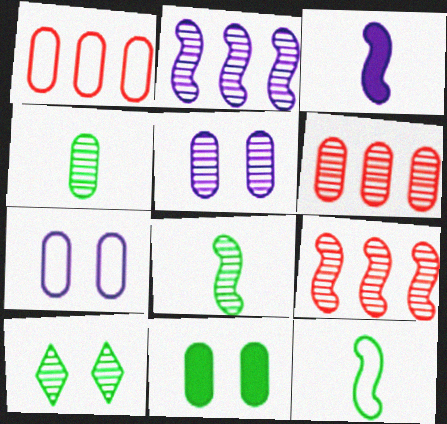[[1, 3, 10], 
[4, 5, 6]]